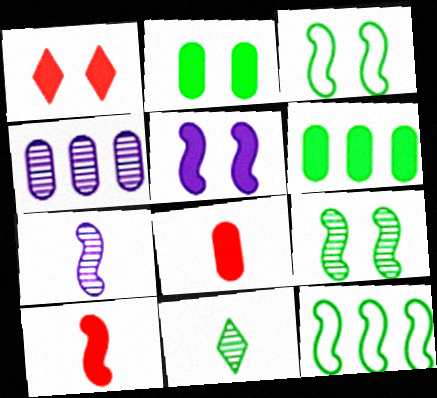[[1, 2, 5], 
[2, 11, 12], 
[3, 6, 11]]